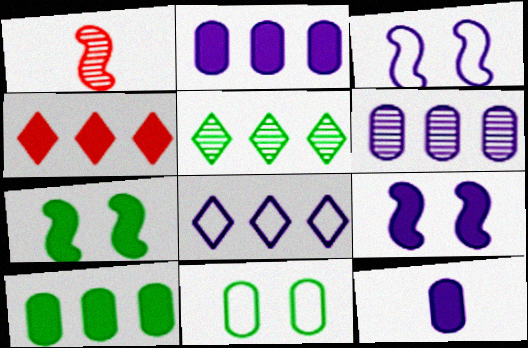[[4, 5, 8], 
[4, 7, 12]]